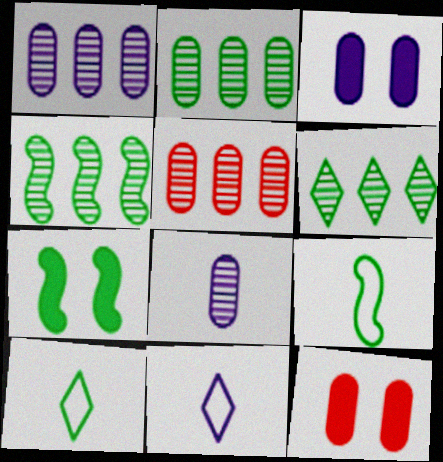[[1, 2, 5], 
[2, 4, 6], 
[2, 7, 10], 
[4, 7, 9], 
[4, 11, 12], 
[5, 7, 11]]